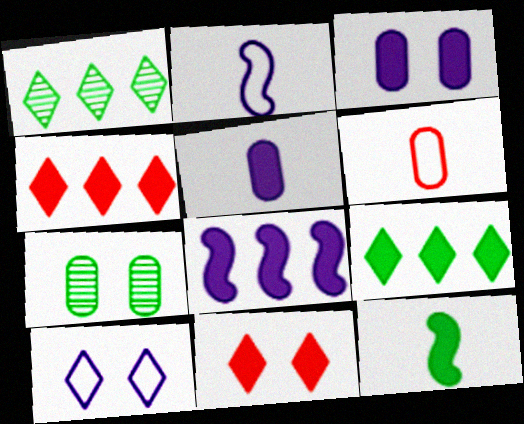[[2, 4, 7], 
[3, 4, 12]]